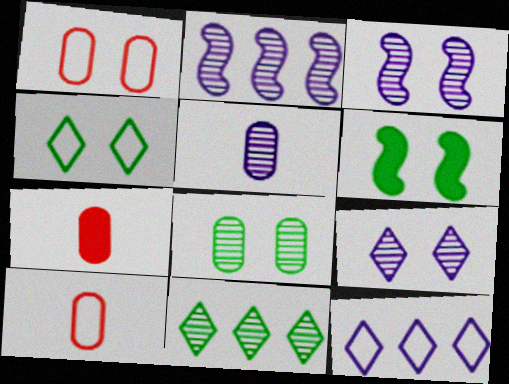[[1, 6, 9], 
[2, 4, 7], 
[2, 5, 9], 
[4, 6, 8]]